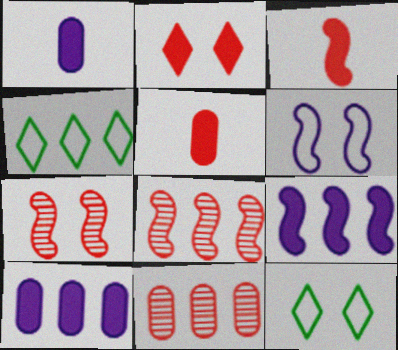[[1, 4, 7], 
[1, 8, 12], 
[4, 8, 10], 
[4, 9, 11]]